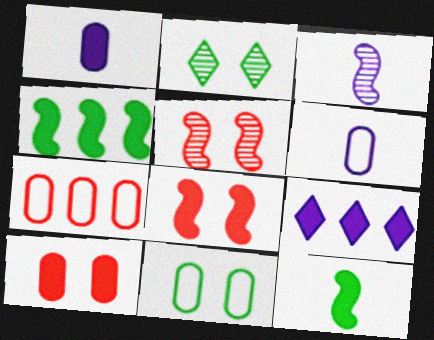[[6, 7, 11], 
[9, 10, 12]]